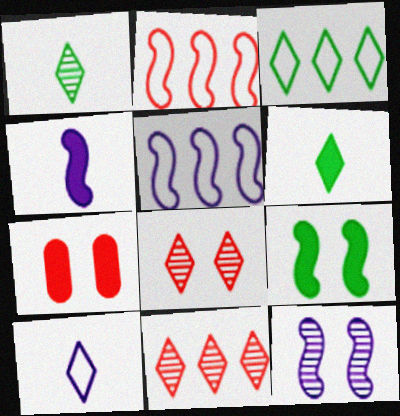[[1, 5, 7], 
[4, 5, 12]]